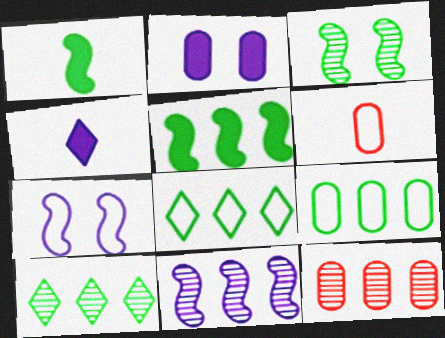[[5, 9, 10], 
[6, 7, 8], 
[10, 11, 12]]